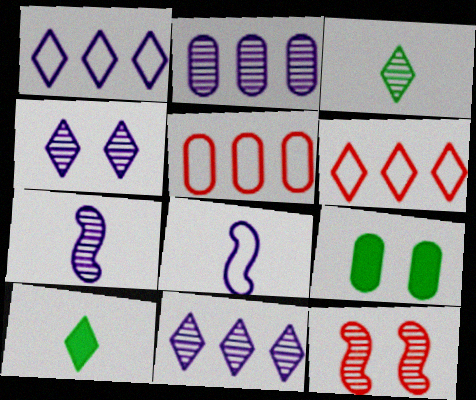[[2, 3, 12], 
[2, 4, 7], 
[4, 6, 10], 
[6, 7, 9]]